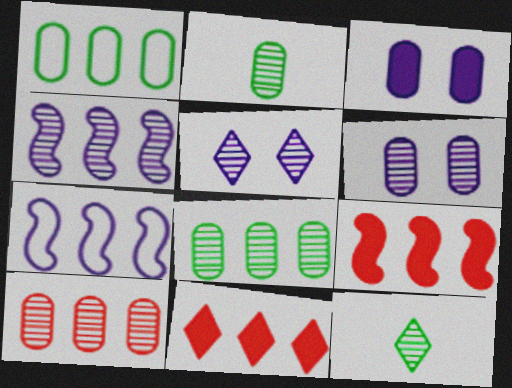[[1, 4, 11], 
[2, 6, 10], 
[7, 8, 11]]